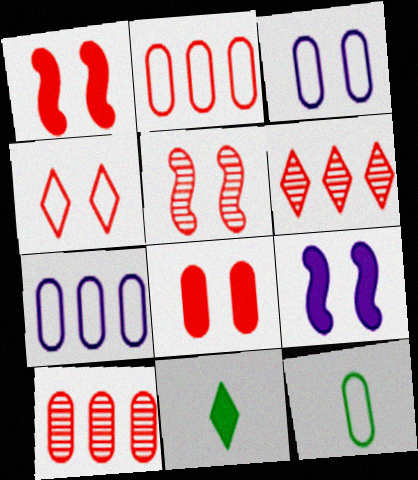[[2, 3, 12], 
[4, 5, 8], 
[5, 7, 11], 
[6, 9, 12]]